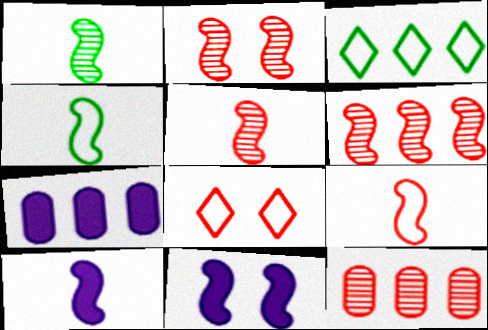[[1, 7, 8], 
[1, 9, 10], 
[2, 5, 6], 
[3, 6, 7], 
[4, 5, 10], 
[4, 6, 11]]